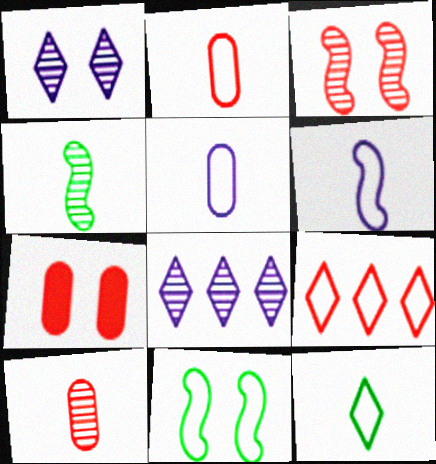[[1, 7, 11], 
[2, 6, 12], 
[5, 9, 11]]